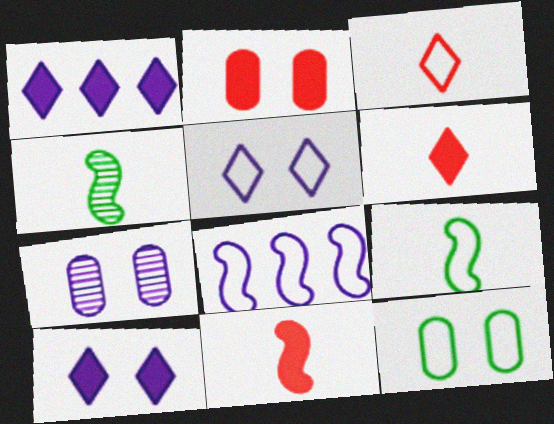[[2, 7, 12], 
[3, 8, 12]]